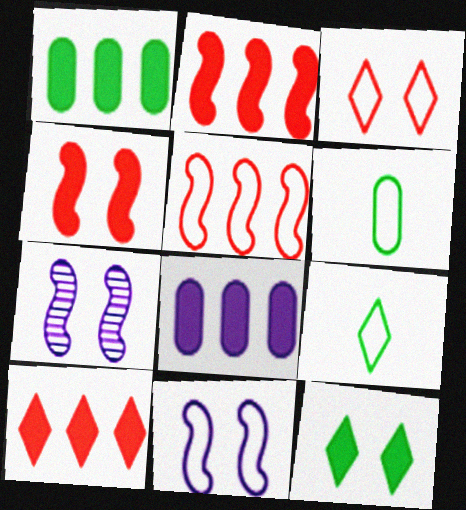[[6, 7, 10]]